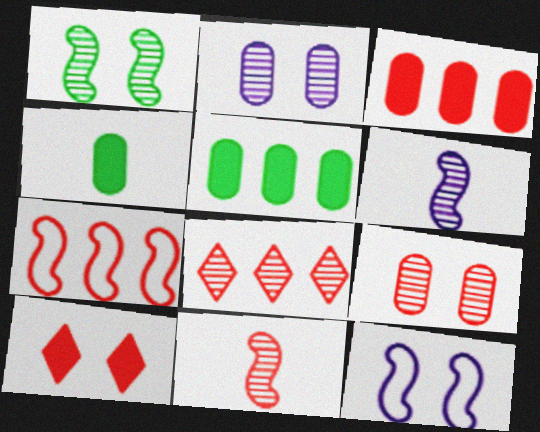[[3, 7, 8], 
[4, 8, 12], 
[8, 9, 11]]